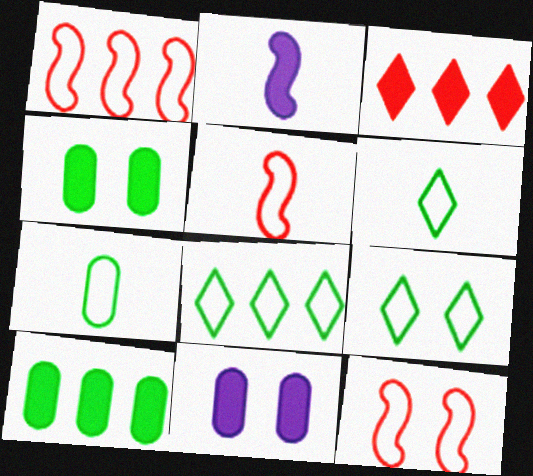[[1, 5, 12], 
[2, 3, 4], 
[6, 8, 9]]